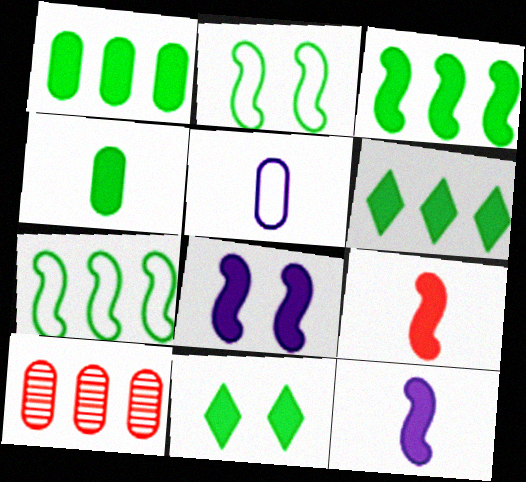[[1, 3, 6], 
[3, 4, 11], 
[3, 8, 9]]